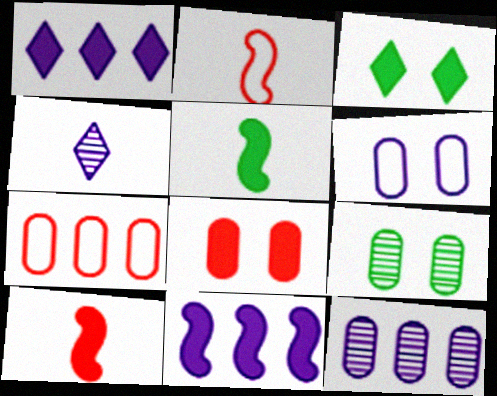[[1, 2, 9], 
[1, 5, 8], 
[2, 3, 12], 
[4, 6, 11], 
[6, 8, 9]]